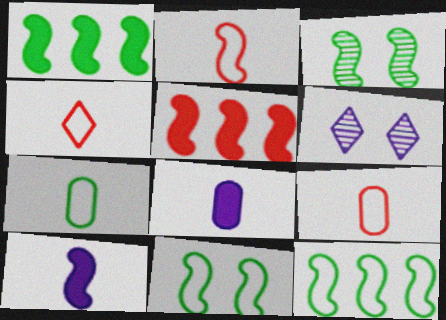[[1, 6, 9], 
[2, 4, 9], 
[5, 6, 7]]